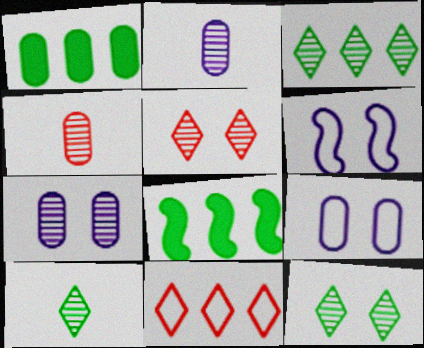[[1, 4, 9], 
[3, 10, 12]]